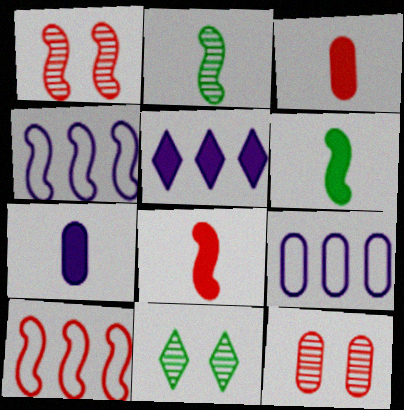[[1, 4, 6], 
[1, 8, 10], 
[3, 4, 11], 
[7, 10, 11], 
[8, 9, 11]]